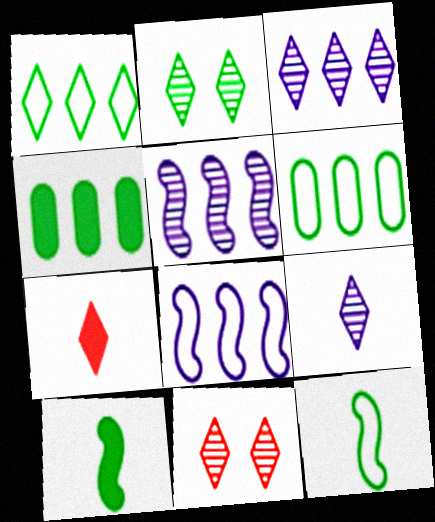[[2, 4, 12], 
[2, 6, 10]]